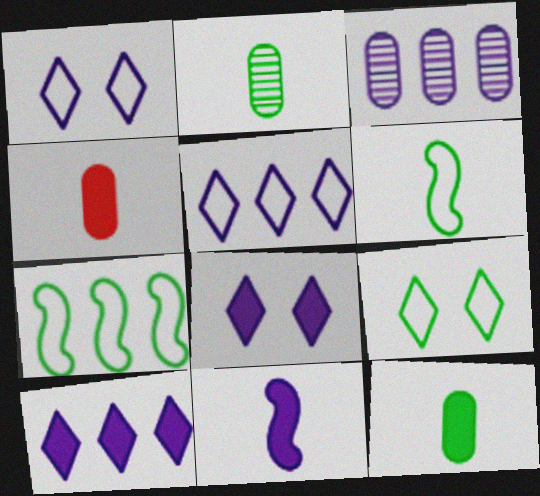[[1, 3, 11]]